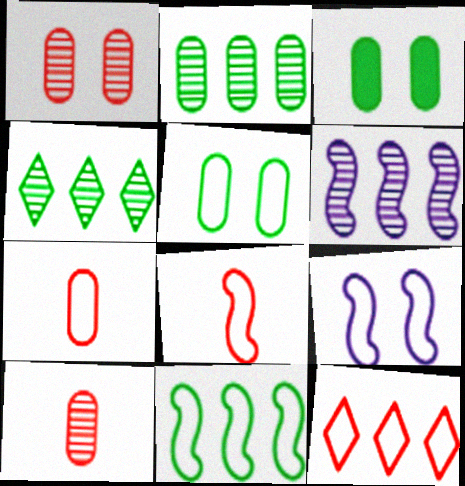[[8, 9, 11]]